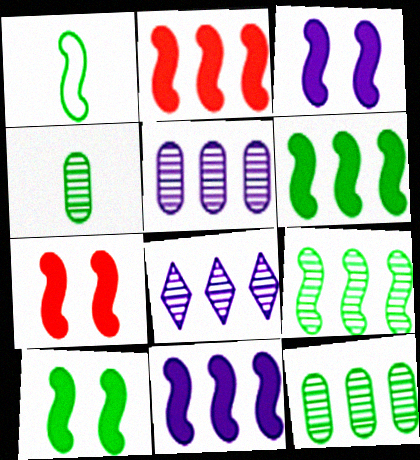[[1, 9, 10], 
[2, 6, 11], 
[3, 7, 10]]